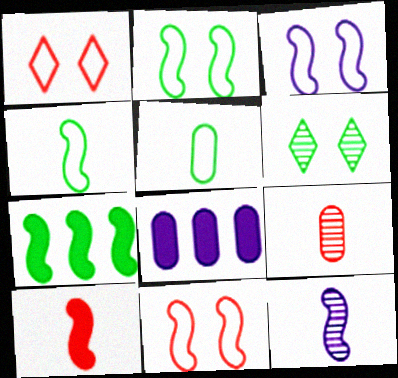[[2, 3, 11], 
[4, 10, 12], 
[5, 6, 7], 
[7, 11, 12]]